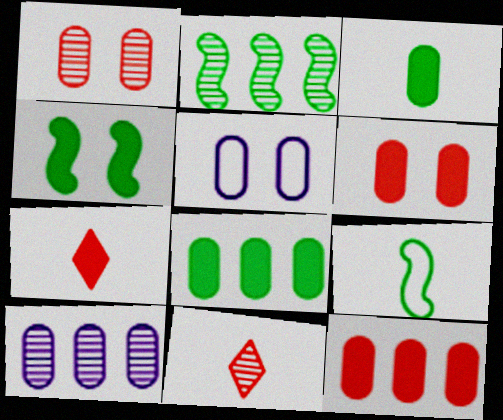[[2, 4, 9], 
[2, 5, 7]]